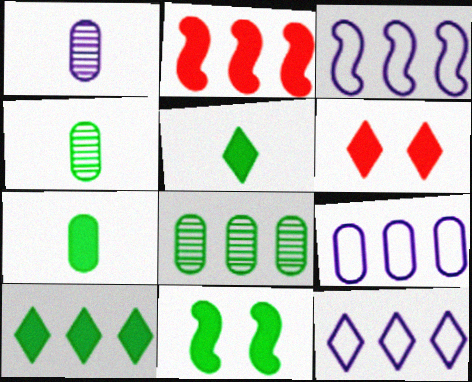[[2, 8, 12], 
[3, 4, 6], 
[3, 9, 12], 
[7, 10, 11]]